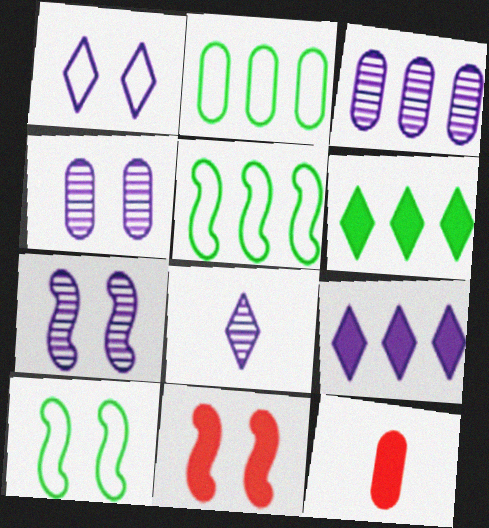[[1, 8, 9], 
[2, 4, 12], 
[2, 8, 11], 
[3, 7, 8], 
[7, 10, 11]]